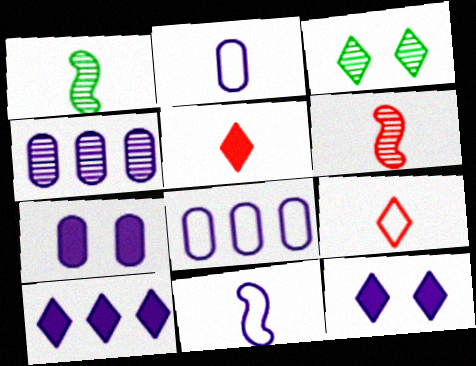[[1, 2, 5], 
[2, 4, 7], 
[3, 4, 6], 
[3, 9, 10], 
[4, 11, 12]]